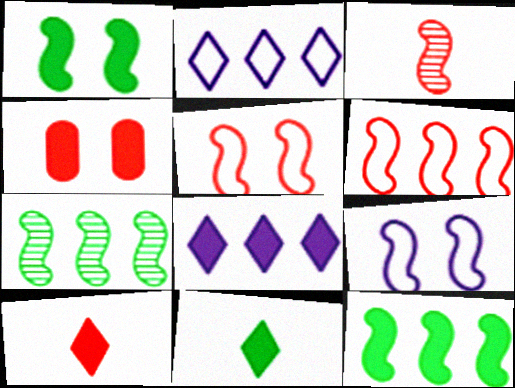[[3, 9, 12]]